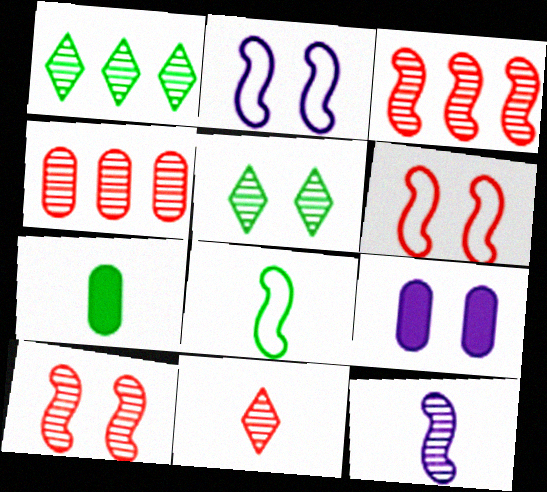[[4, 5, 12], 
[4, 10, 11], 
[5, 6, 9]]